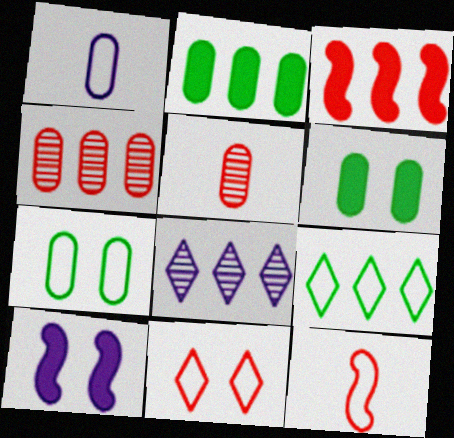[[1, 4, 6], 
[1, 8, 10], 
[3, 5, 11], 
[5, 9, 10], 
[6, 8, 12]]